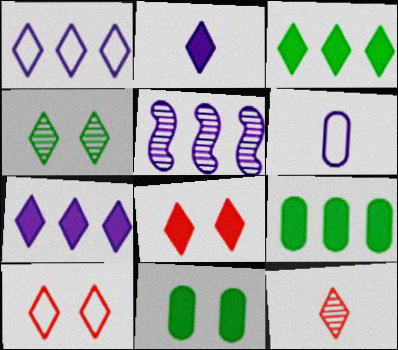[[2, 3, 8]]